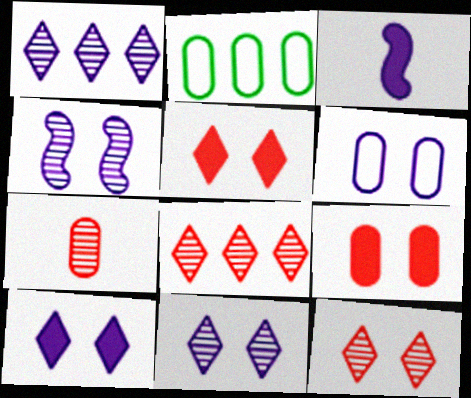[[1, 3, 6], 
[2, 3, 12], 
[4, 6, 10]]